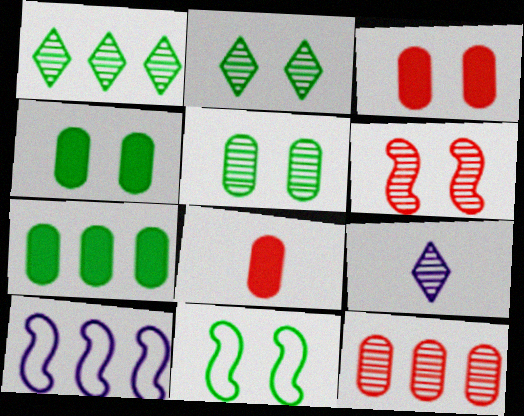[[2, 4, 11], 
[2, 8, 10]]